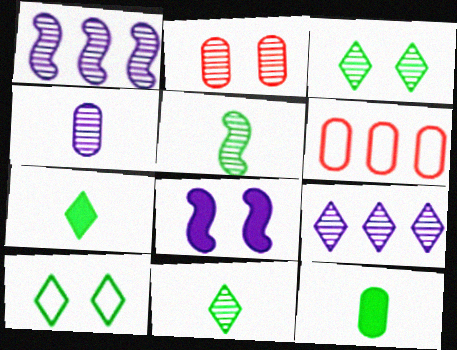[[1, 2, 11], 
[2, 5, 9], 
[2, 8, 10], 
[6, 8, 11]]